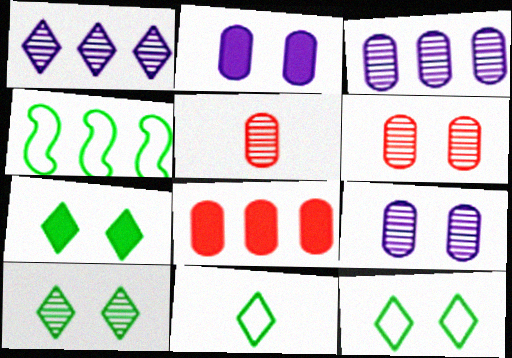[[1, 4, 8], 
[7, 10, 12]]